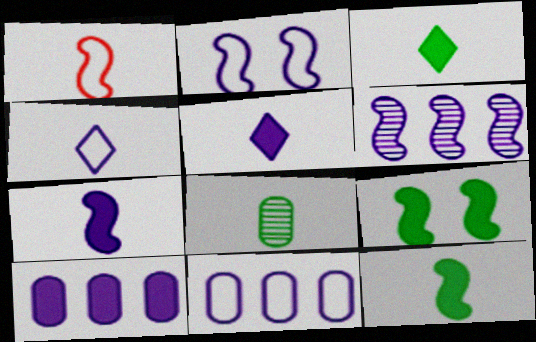[[1, 5, 8], 
[1, 6, 9], 
[2, 4, 11], 
[2, 6, 7]]